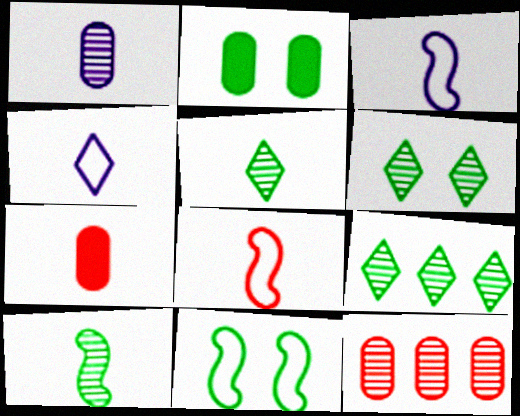[[2, 6, 11], 
[3, 5, 7], 
[4, 7, 10], 
[5, 6, 9]]